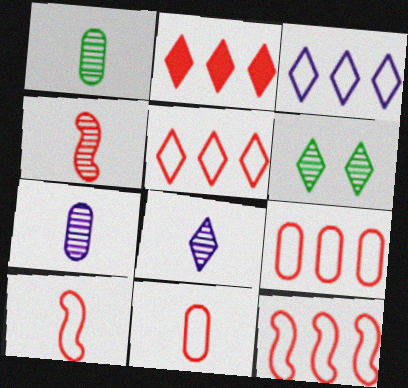[[1, 4, 8], 
[5, 9, 12]]